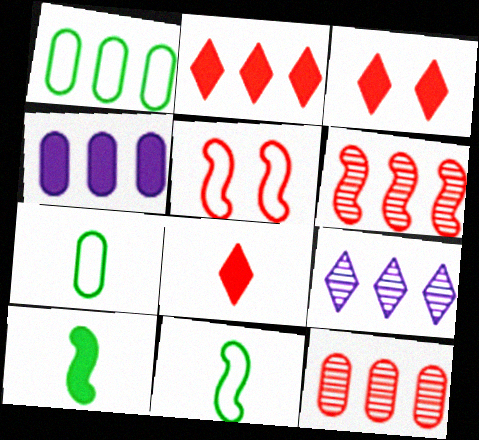[[1, 4, 12], 
[2, 3, 8], 
[3, 4, 10], 
[5, 8, 12]]